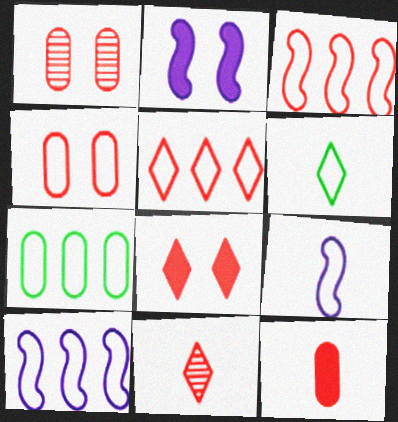[[2, 7, 11], 
[4, 6, 10], 
[5, 7, 10], 
[5, 8, 11]]